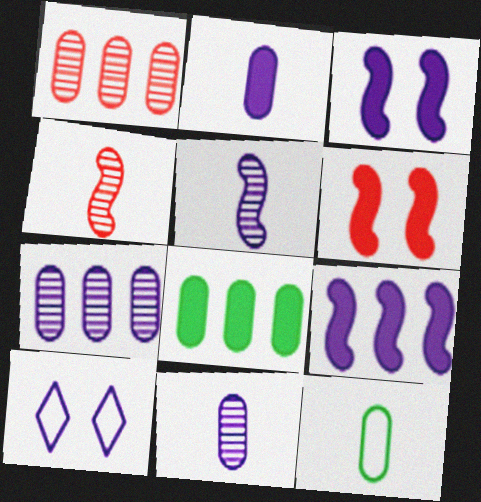[[4, 8, 10], 
[9, 10, 11]]